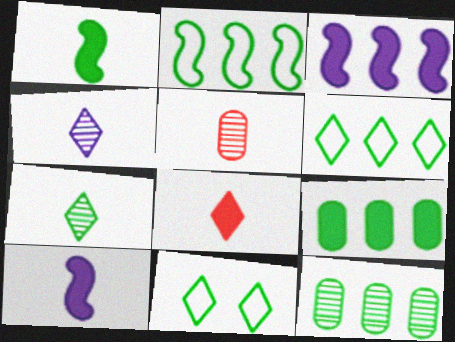[[1, 11, 12], 
[3, 5, 11]]